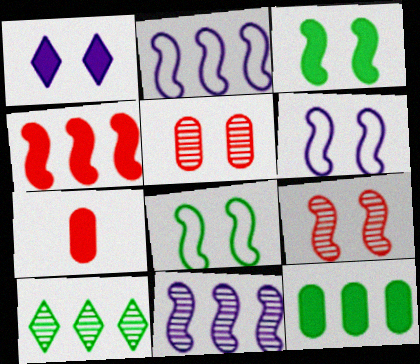[[1, 5, 8], 
[3, 6, 9], 
[6, 7, 10]]